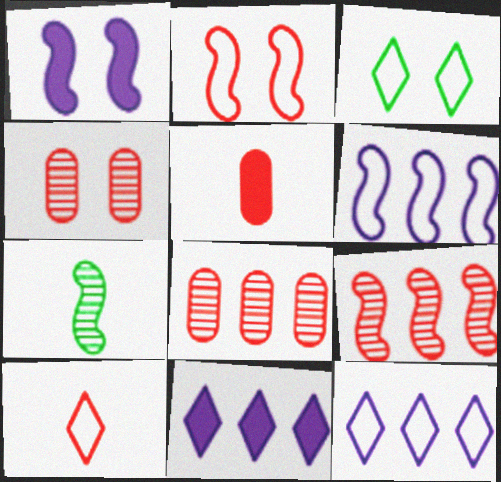[[1, 3, 4], 
[3, 10, 12]]